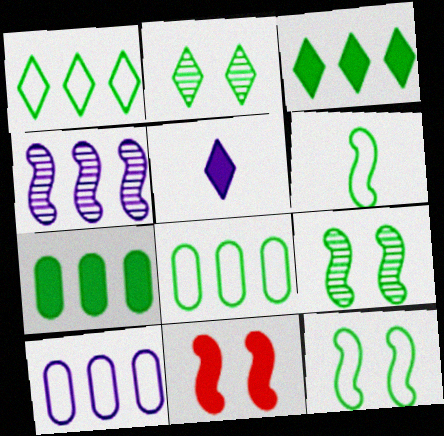[[2, 6, 7], 
[4, 6, 11], 
[5, 7, 11]]